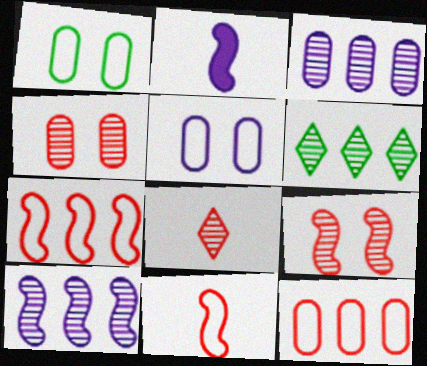[]